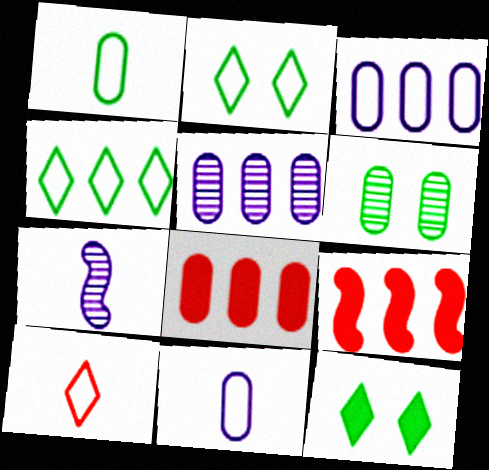[[2, 7, 8], 
[4, 5, 9], 
[6, 8, 11]]